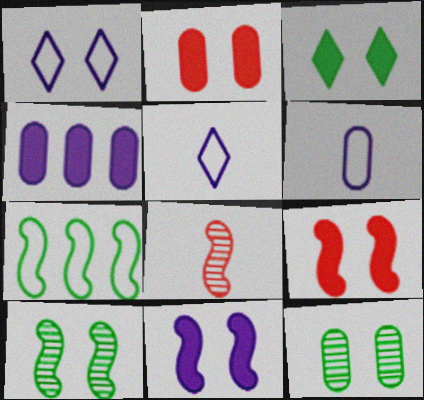[[1, 2, 10], 
[1, 9, 12], 
[2, 3, 11], 
[7, 8, 11]]